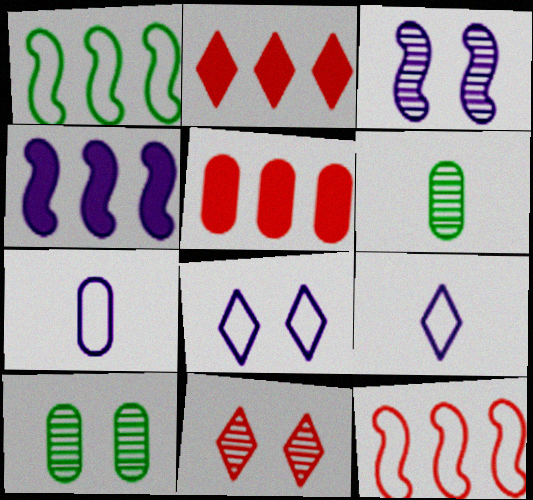[[3, 10, 11], 
[5, 7, 10]]